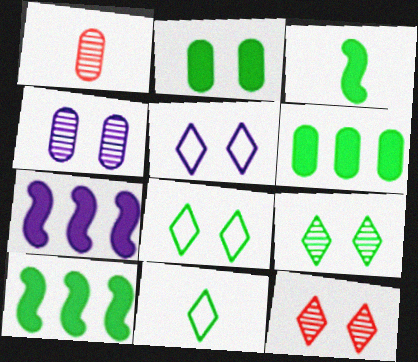[[1, 5, 10], 
[1, 7, 8]]